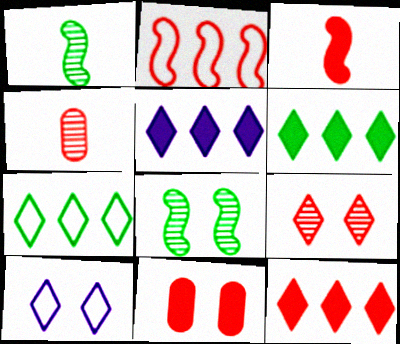[[3, 11, 12], 
[5, 6, 12], 
[8, 10, 11]]